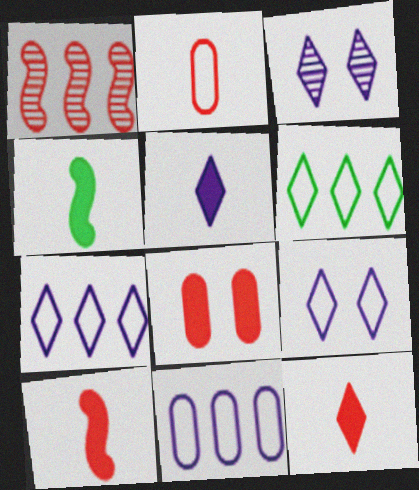[[3, 5, 7], 
[3, 6, 12]]